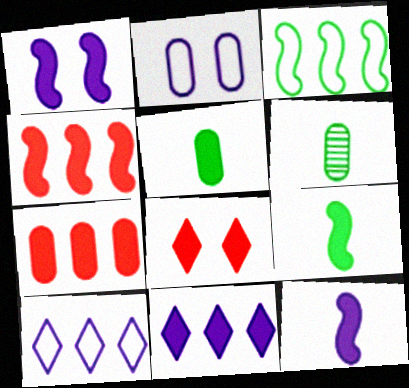[[1, 4, 9], 
[2, 6, 7]]